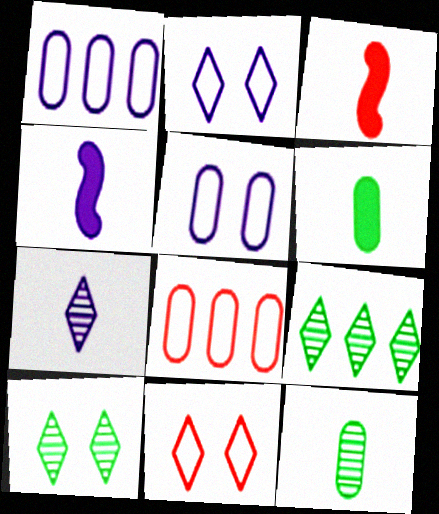[[1, 3, 10], 
[3, 5, 9], 
[4, 8, 10]]